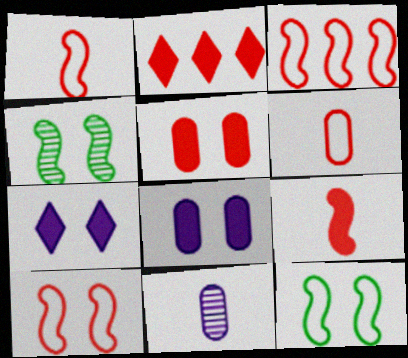[[1, 3, 10], 
[2, 5, 9], 
[2, 11, 12]]